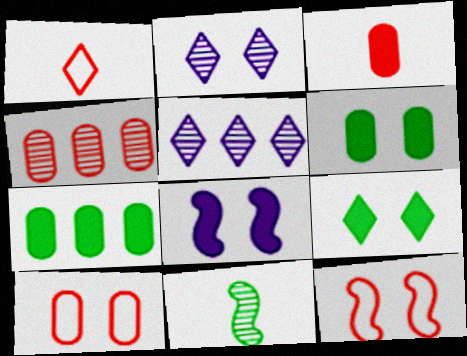[[1, 5, 9], 
[2, 4, 11], 
[2, 6, 12], 
[3, 4, 10]]